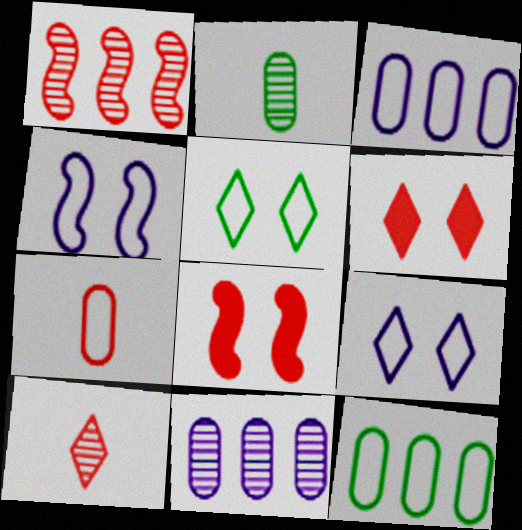[[1, 6, 7]]